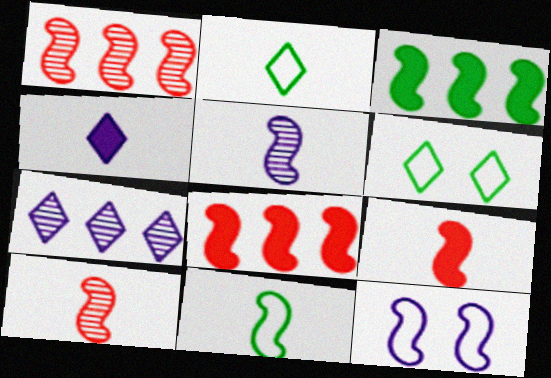[[3, 10, 12], 
[5, 9, 11]]